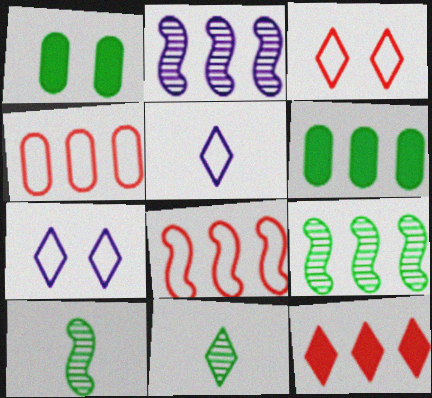[[7, 11, 12]]